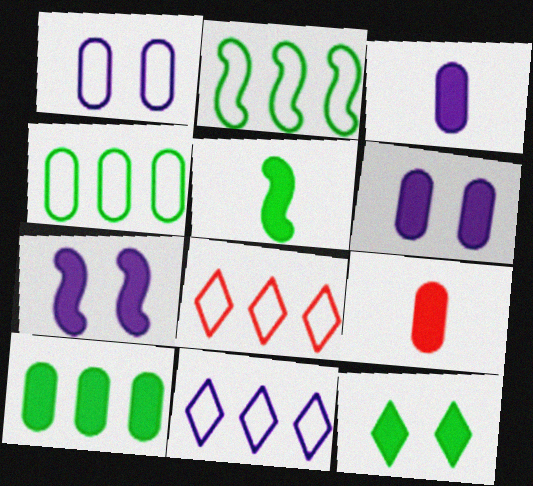[[5, 10, 12], 
[6, 9, 10]]